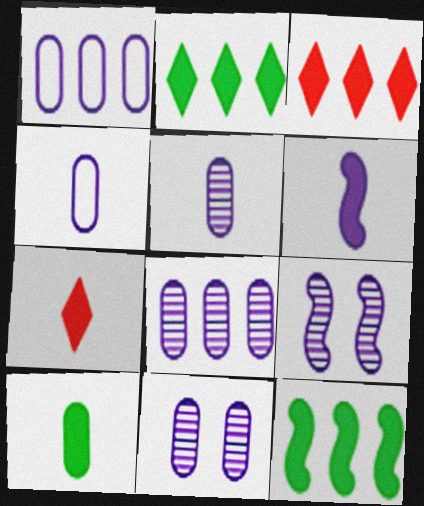[[5, 8, 11], 
[6, 7, 10]]